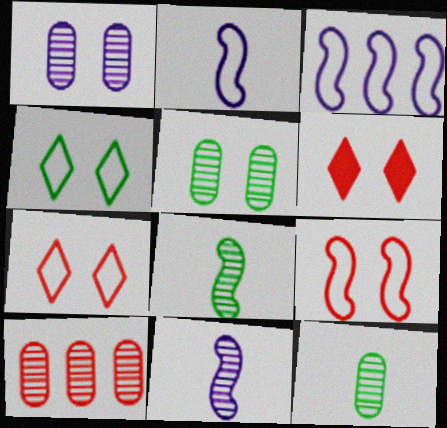[[1, 10, 12], 
[3, 6, 12]]